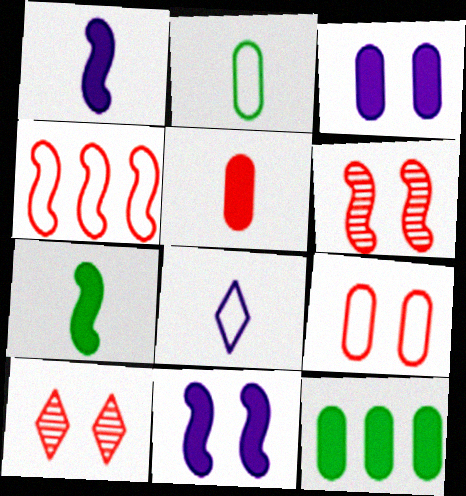[[3, 5, 12], 
[4, 5, 10], 
[6, 8, 12]]